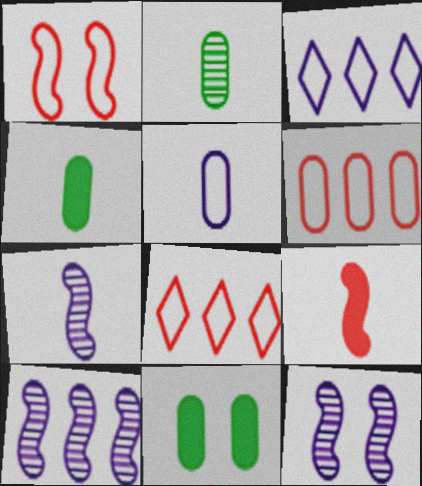[[4, 8, 12], 
[7, 8, 11], 
[7, 10, 12]]